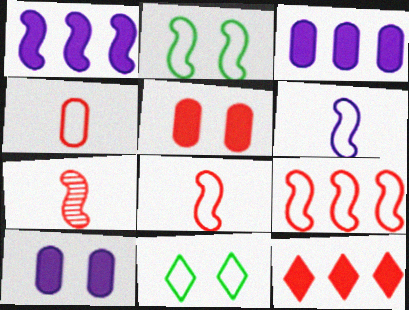[[1, 2, 7], 
[2, 6, 9], 
[3, 7, 11]]